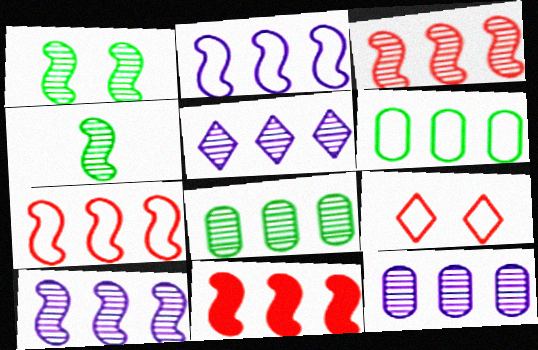[[3, 5, 8], 
[3, 7, 11], 
[5, 6, 11], 
[5, 10, 12]]